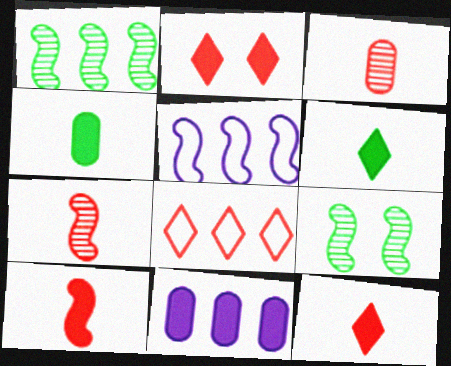[[1, 8, 11], 
[5, 9, 10]]